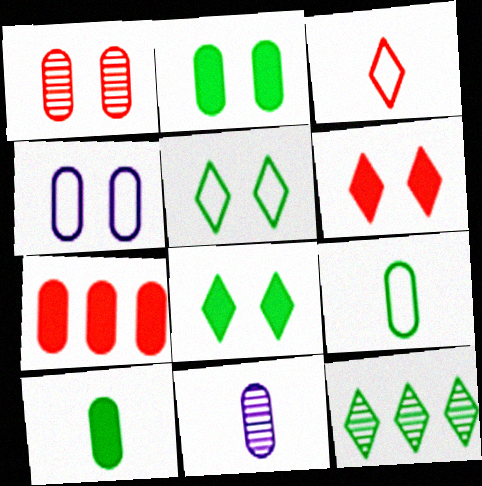[[1, 2, 4]]